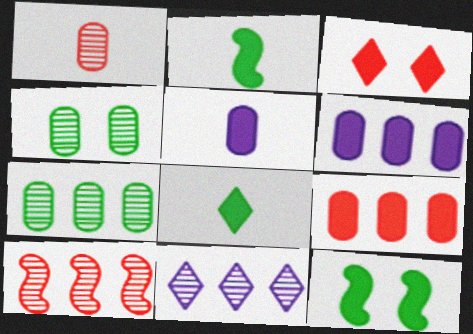[[2, 3, 6], 
[7, 10, 11]]